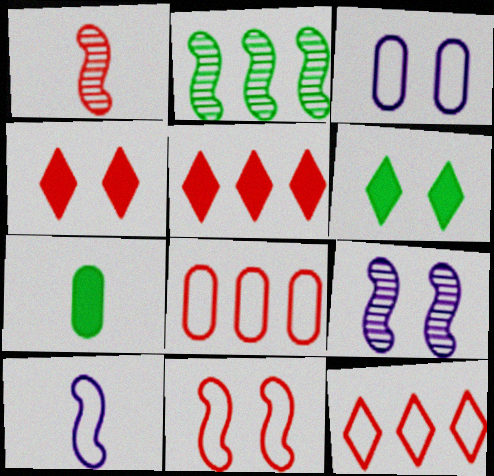[[1, 2, 9], 
[1, 4, 8], 
[7, 9, 12]]